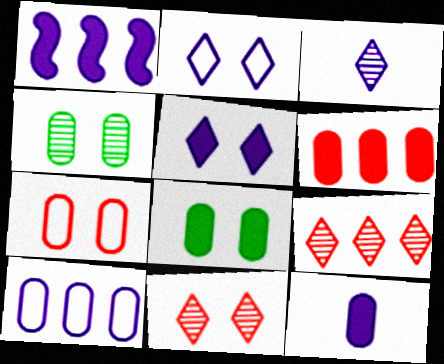[[1, 5, 12], 
[6, 8, 12]]